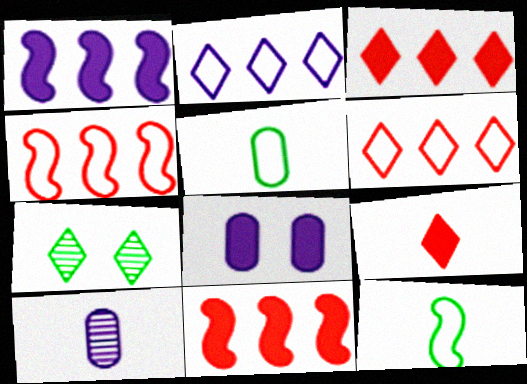[[2, 7, 9], 
[9, 10, 12]]